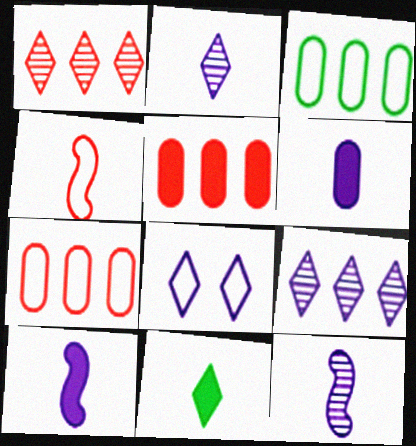[[1, 8, 11], 
[3, 4, 8]]